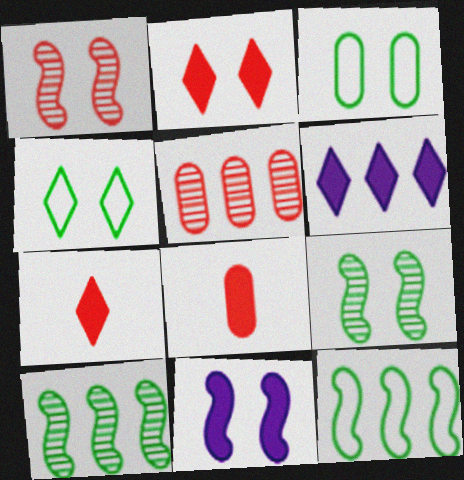[[5, 6, 12]]